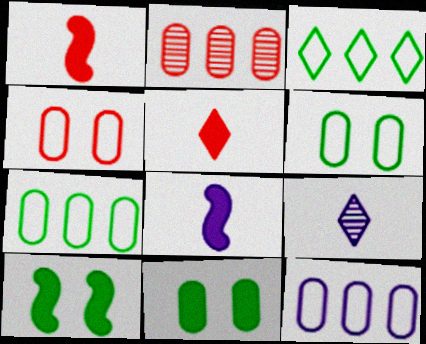[]